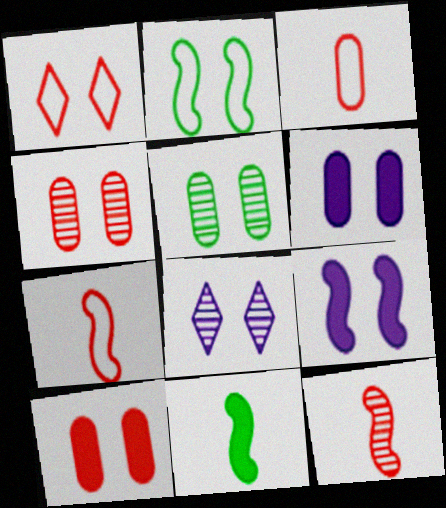[[1, 5, 9], 
[2, 8, 10]]